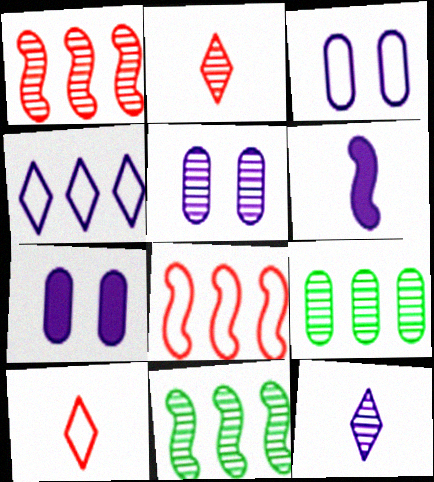[[2, 5, 11], 
[3, 5, 7], 
[4, 5, 6], 
[7, 10, 11]]